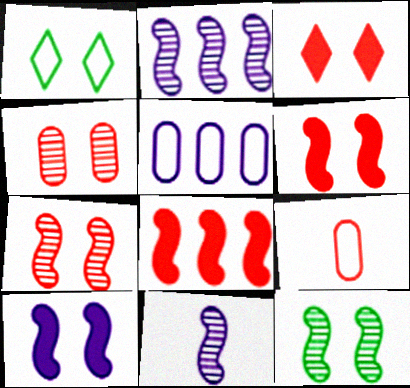[[1, 4, 10]]